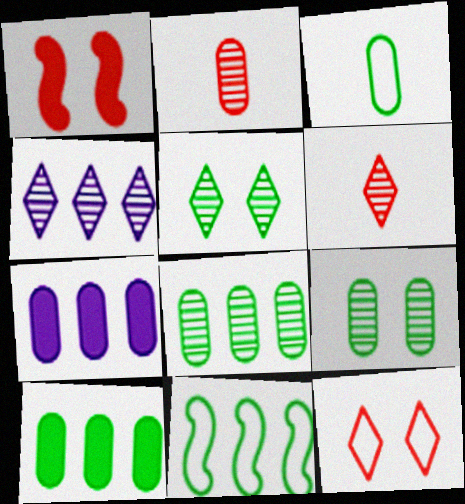[[1, 3, 4], 
[3, 9, 10], 
[4, 5, 6]]